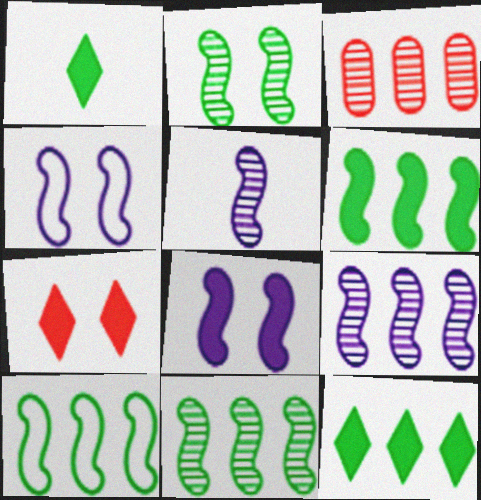[[1, 3, 4], 
[6, 10, 11]]